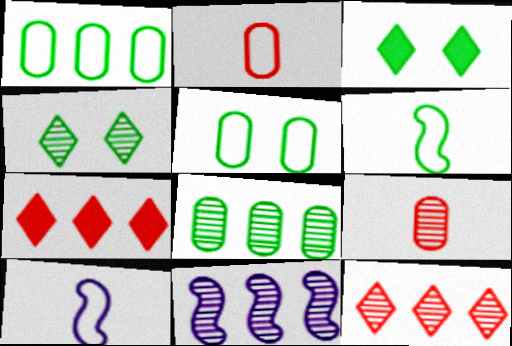[[1, 7, 11], 
[2, 3, 11], 
[3, 6, 8], 
[4, 9, 11], 
[8, 11, 12]]